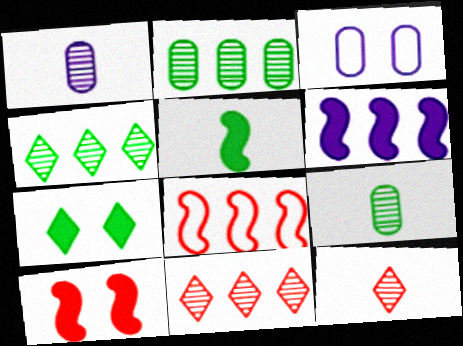[[1, 7, 8], 
[3, 5, 11], 
[5, 6, 10]]